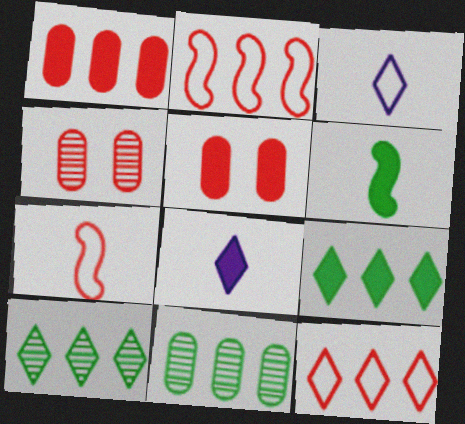[]